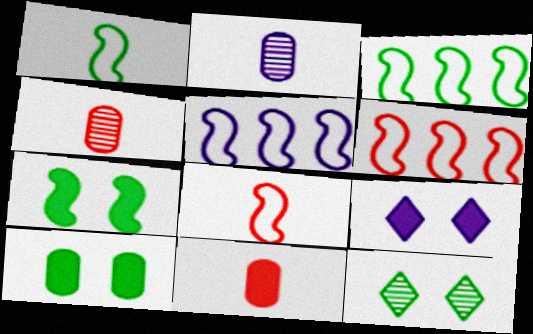[[2, 5, 9], 
[3, 4, 9], 
[3, 5, 6], 
[5, 11, 12]]